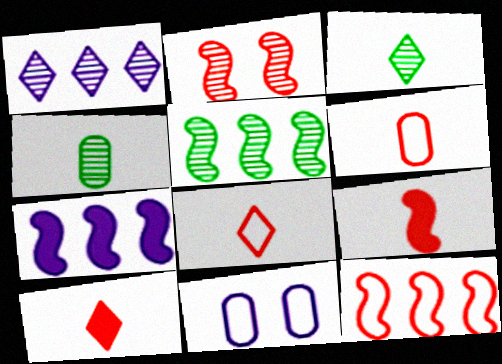[[1, 2, 4], 
[2, 9, 12], 
[5, 7, 12], 
[5, 10, 11]]